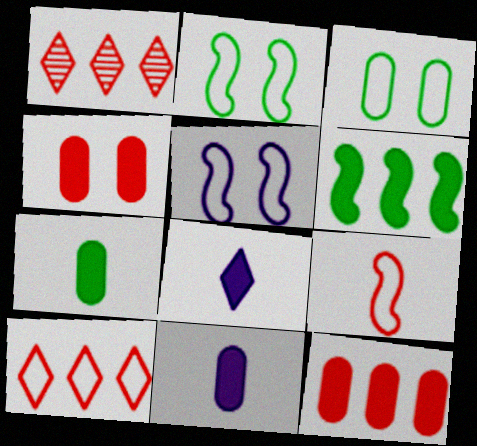[[1, 2, 11], 
[1, 4, 9], 
[1, 5, 7], 
[4, 6, 8]]